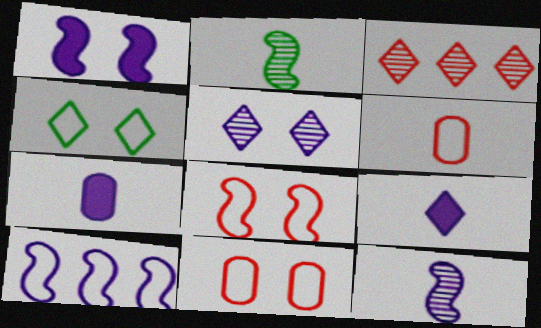[[1, 10, 12], 
[2, 6, 9], 
[3, 4, 9], 
[4, 6, 10], 
[5, 7, 10]]